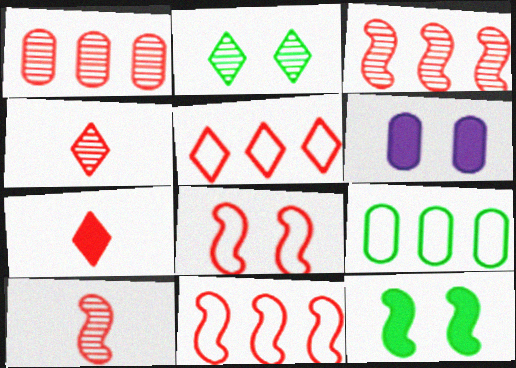[[1, 7, 8], 
[2, 6, 8]]